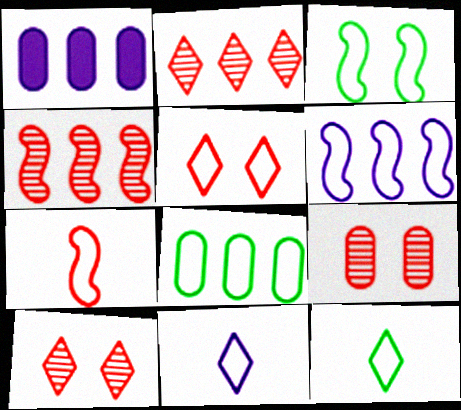[[3, 6, 7], 
[3, 8, 12]]